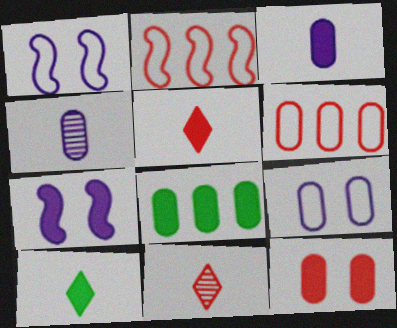[[1, 8, 11], 
[2, 11, 12], 
[3, 8, 12], 
[5, 7, 8]]